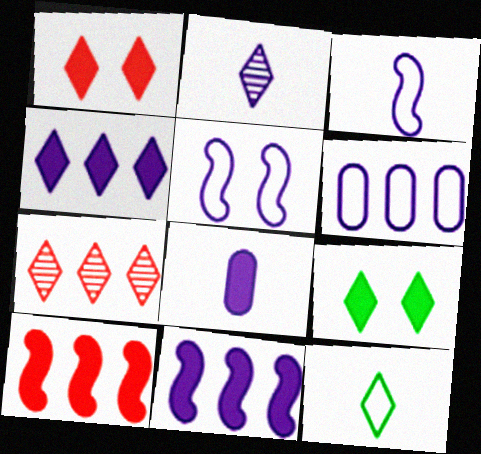[[2, 3, 8], 
[8, 9, 10]]